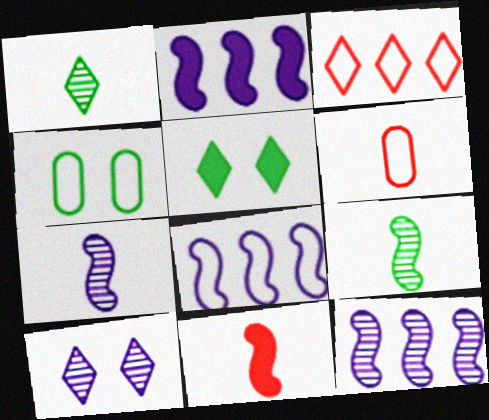[[2, 8, 12], 
[5, 6, 12]]